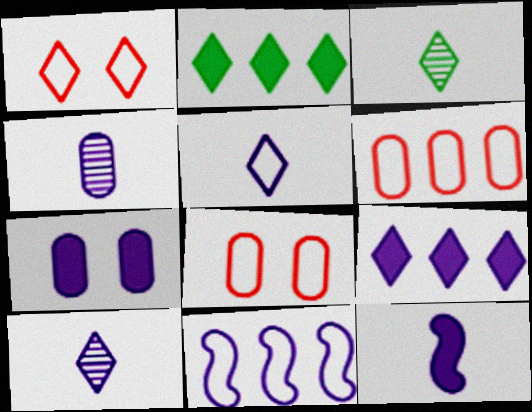[[1, 2, 10], 
[1, 3, 9], 
[4, 5, 12], 
[7, 9, 12], 
[7, 10, 11]]